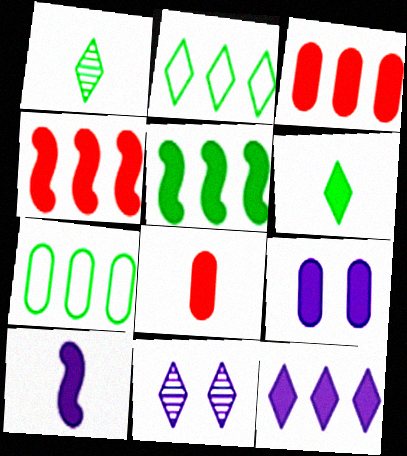[[3, 5, 12], 
[4, 6, 9], 
[6, 8, 10], 
[9, 10, 12]]